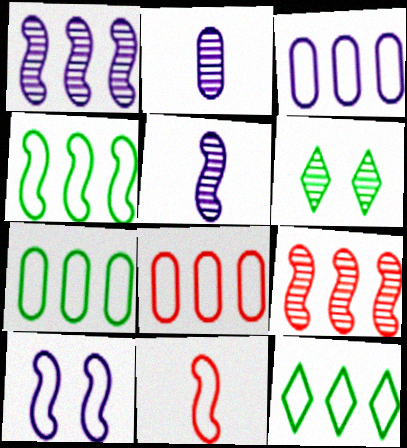[[2, 6, 9], 
[3, 7, 8], 
[4, 7, 12], 
[4, 10, 11]]